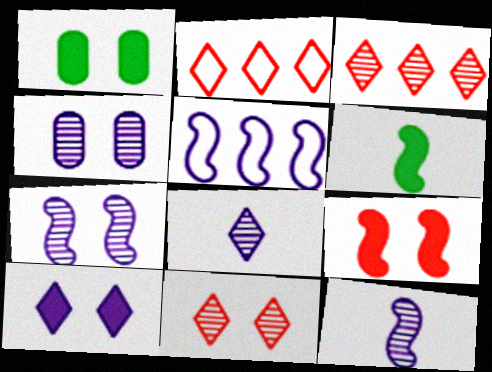[[1, 2, 12], 
[1, 9, 10], 
[2, 4, 6]]